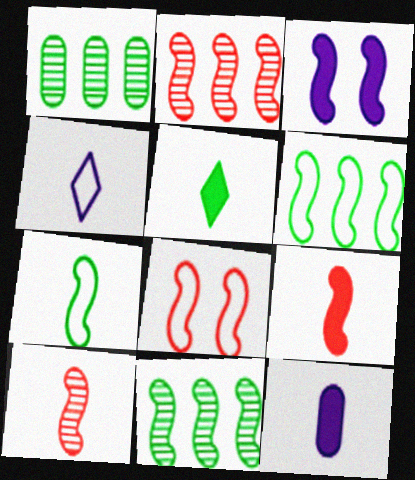[[2, 3, 7], 
[2, 8, 9], 
[3, 6, 10], 
[5, 9, 12]]